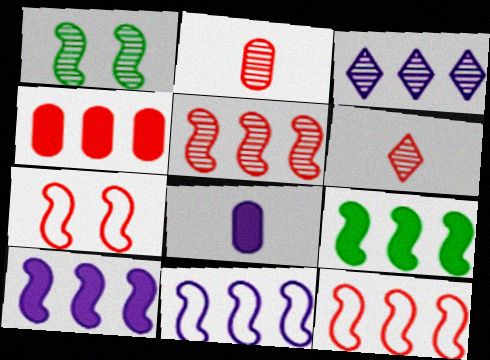[[1, 2, 3], 
[4, 6, 7], 
[5, 9, 11]]